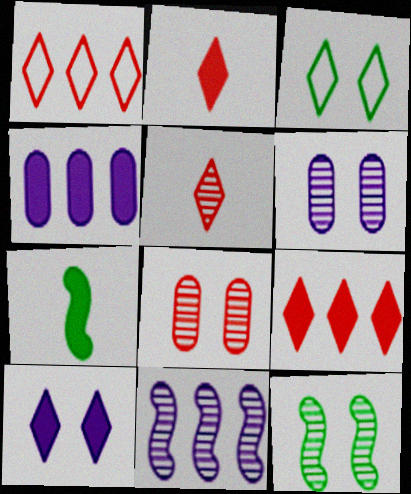[[1, 6, 7]]